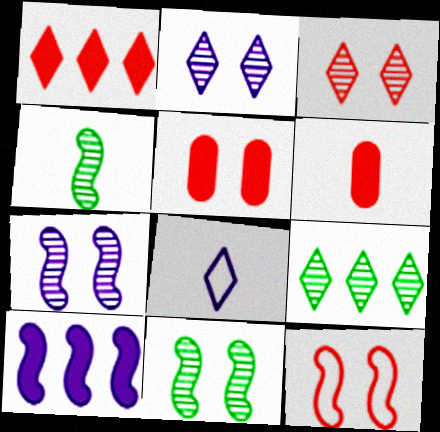[[3, 5, 12], 
[4, 6, 8], 
[4, 10, 12]]